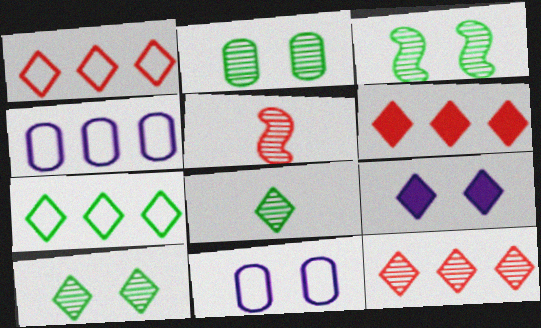[[1, 6, 12], 
[1, 8, 9], 
[2, 3, 10]]